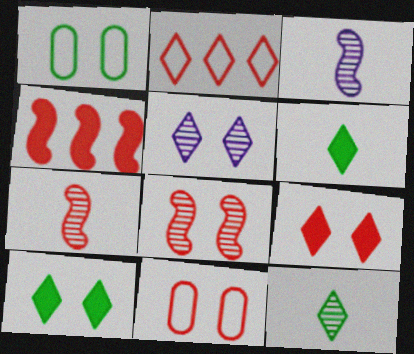[[2, 5, 6], 
[8, 9, 11]]